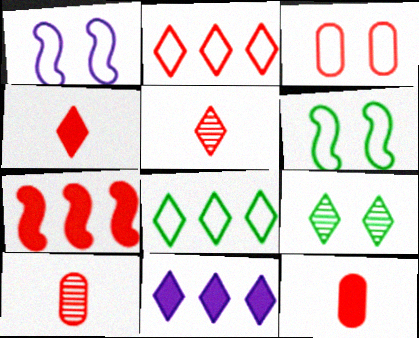[[3, 5, 7], 
[6, 10, 11]]